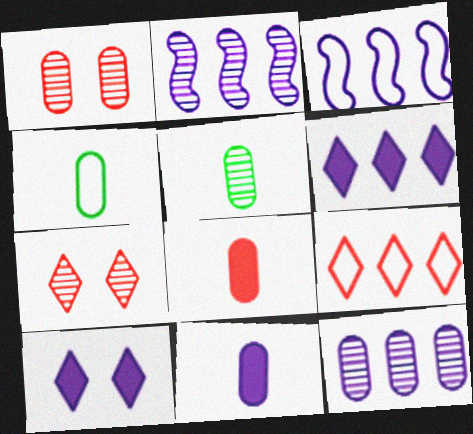[[1, 5, 12], 
[2, 5, 7], 
[3, 6, 12]]